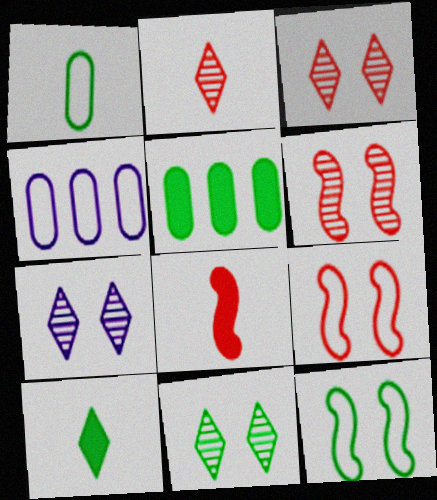[[3, 7, 11], 
[4, 6, 10], 
[4, 8, 11]]